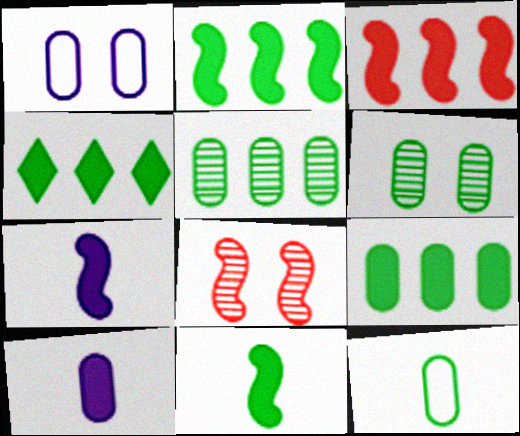[[2, 4, 9], 
[6, 9, 12]]